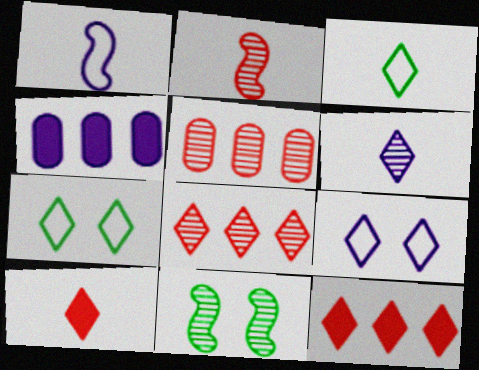[[2, 4, 7], 
[3, 6, 10], 
[5, 6, 11], 
[6, 7, 12]]